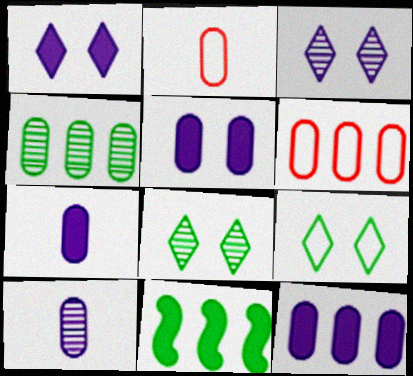[[2, 3, 11], 
[2, 4, 5], 
[4, 6, 12], 
[5, 7, 12]]